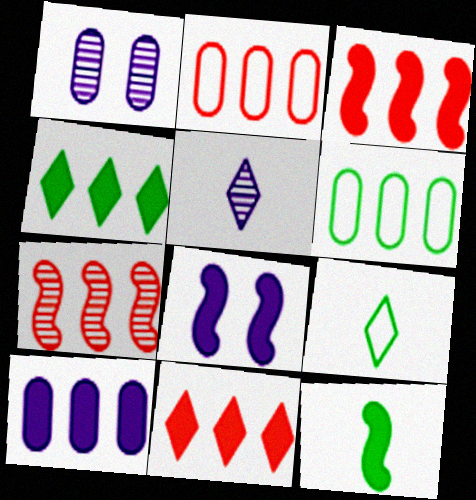[[1, 3, 9], 
[2, 7, 11], 
[3, 4, 10], 
[3, 8, 12]]